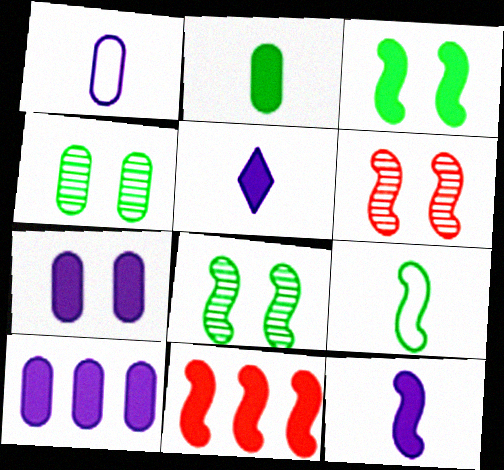[[3, 11, 12]]